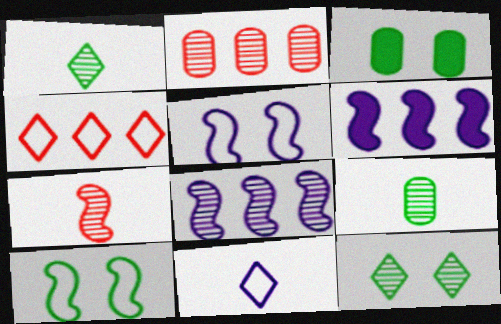[[3, 10, 12], 
[6, 7, 10]]